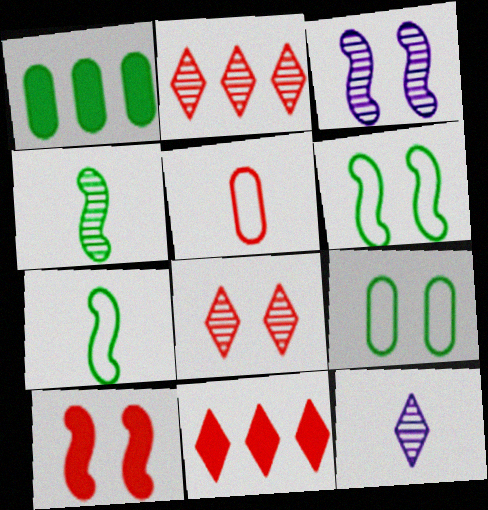[[2, 5, 10], 
[3, 6, 10]]